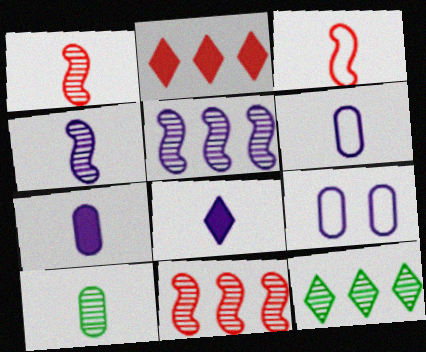[[3, 8, 10], 
[4, 6, 8], 
[5, 8, 9]]